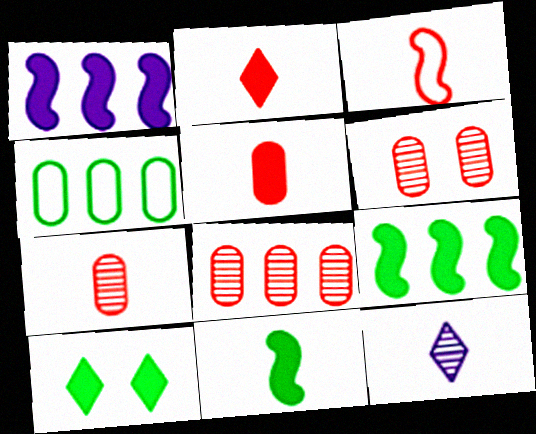[[1, 5, 10], 
[2, 3, 7], 
[6, 7, 8]]